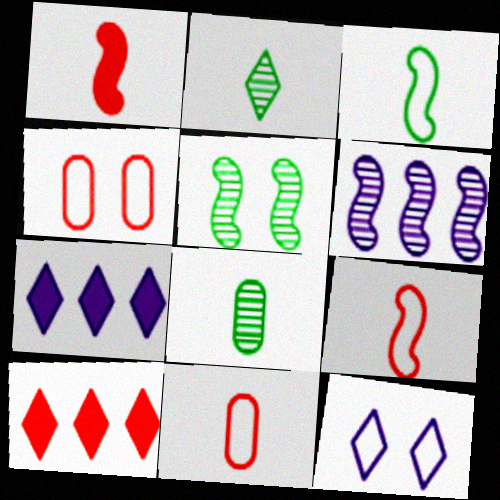[[2, 10, 12], 
[5, 7, 11]]